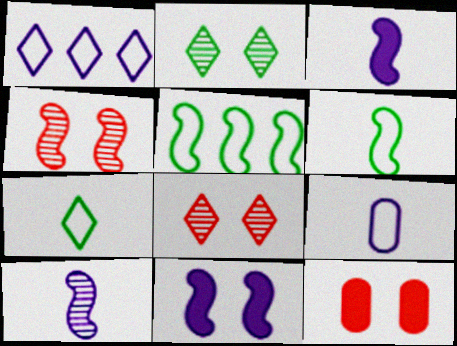[[3, 4, 5]]